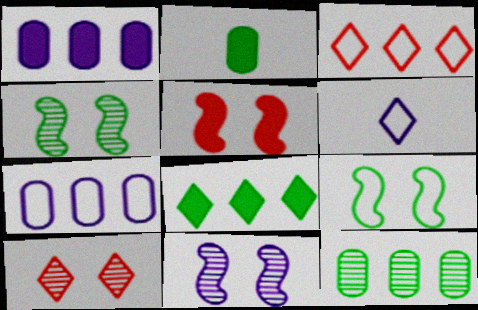[[1, 6, 11], 
[2, 3, 11], 
[5, 6, 12], 
[5, 9, 11], 
[6, 8, 10]]